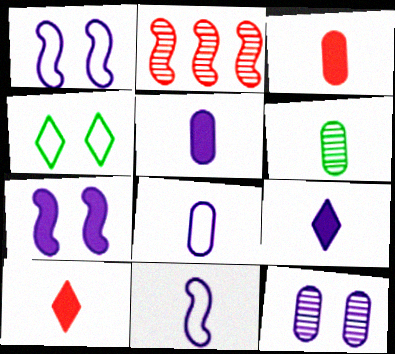[[2, 4, 5], 
[3, 6, 8], 
[6, 10, 11]]